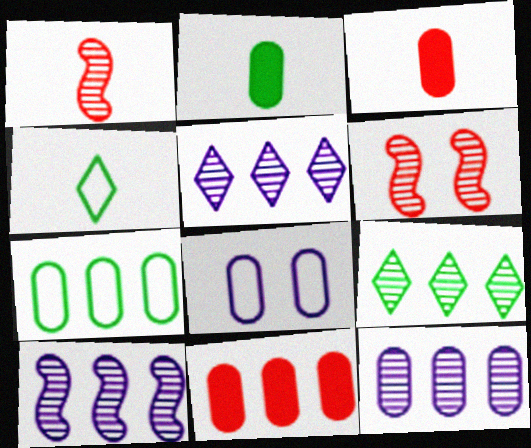[[5, 10, 12], 
[7, 11, 12]]